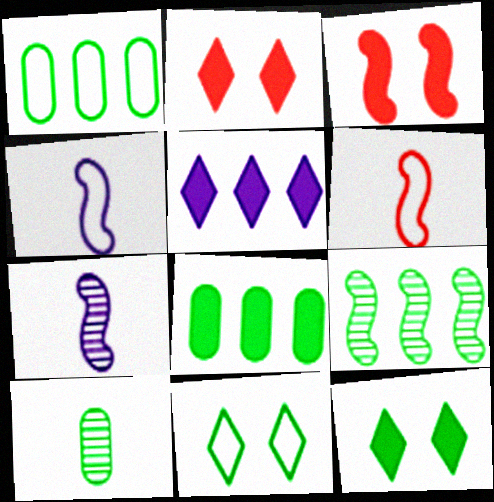[[1, 2, 7], 
[3, 4, 9]]